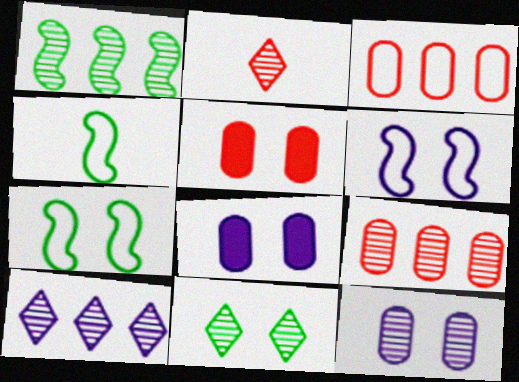[[1, 2, 12], 
[1, 9, 10], 
[2, 10, 11], 
[4, 5, 10], 
[5, 6, 11]]